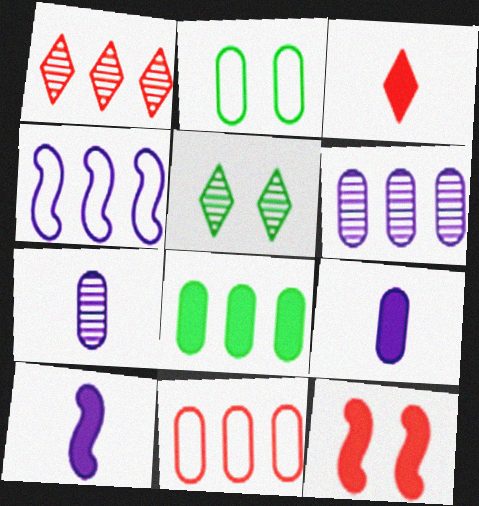[[1, 2, 10], 
[1, 4, 8], 
[5, 10, 11], 
[6, 8, 11]]